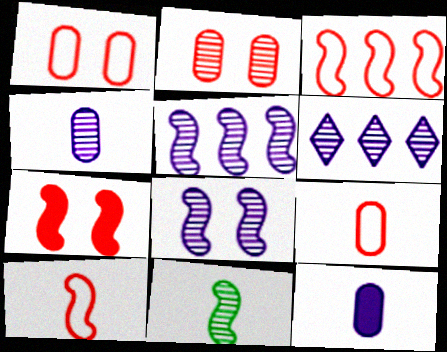[[2, 6, 11], 
[4, 6, 8]]